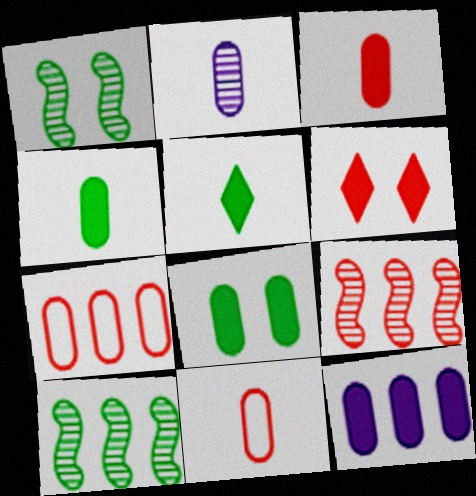[[2, 4, 11], 
[2, 7, 8], 
[3, 8, 12], 
[6, 9, 11]]